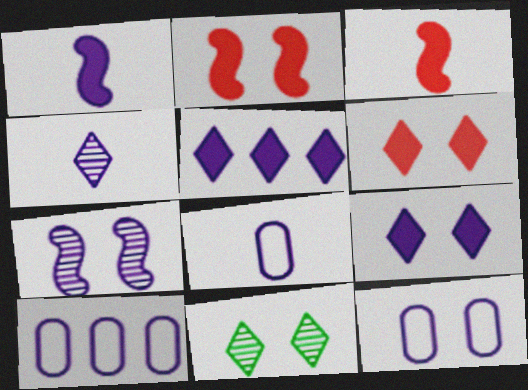[[1, 4, 8], 
[2, 11, 12], 
[3, 10, 11], 
[5, 7, 8], 
[7, 9, 12], 
[8, 10, 12]]